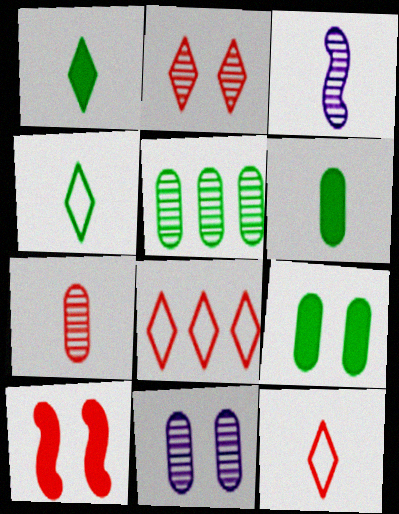[[2, 3, 5], 
[3, 6, 12], 
[3, 8, 9], 
[5, 7, 11], 
[7, 8, 10]]